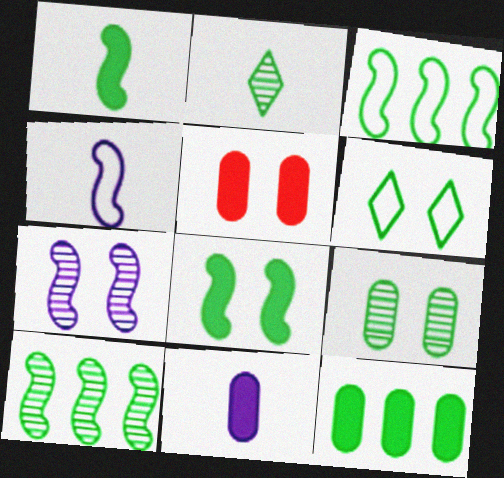[[2, 9, 10], 
[5, 6, 7], 
[5, 11, 12], 
[6, 8, 9]]